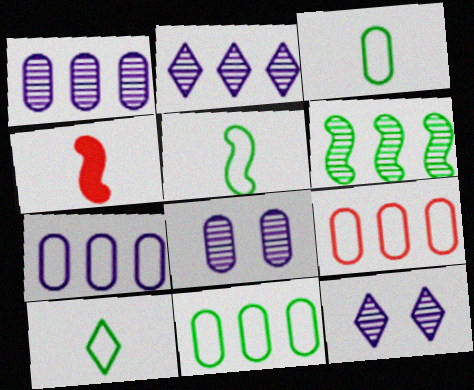[[3, 5, 10], 
[4, 11, 12], 
[7, 9, 11]]